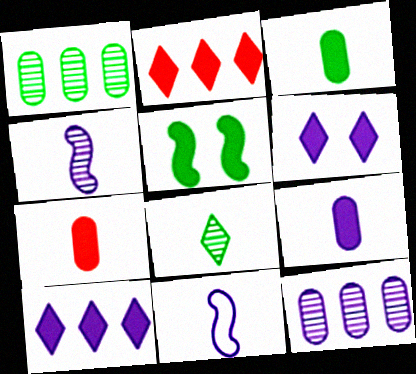[[2, 5, 9], 
[3, 7, 9], 
[5, 7, 10], 
[6, 11, 12], 
[7, 8, 11]]